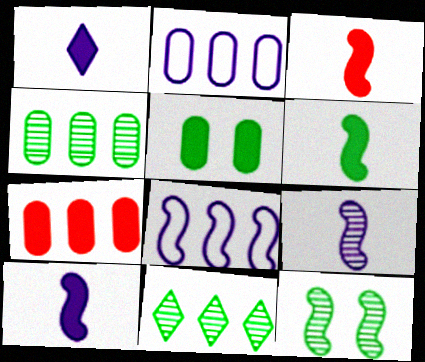[[2, 4, 7], 
[3, 6, 10], 
[3, 8, 12], 
[7, 8, 11]]